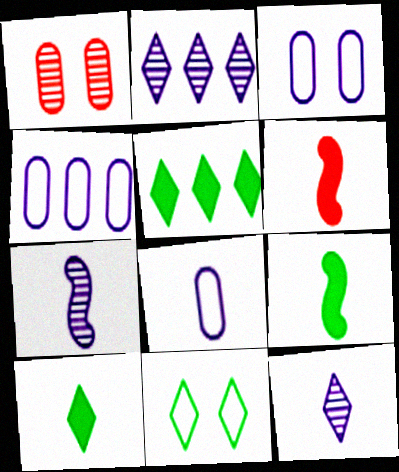[[3, 4, 8]]